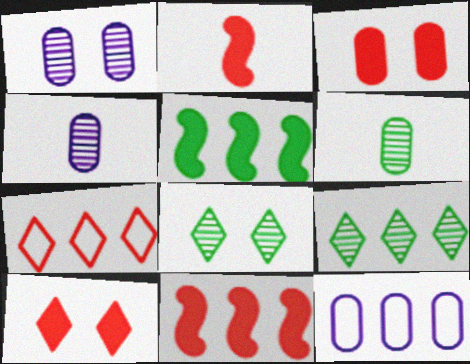[[2, 8, 12], 
[3, 6, 12], 
[9, 11, 12]]